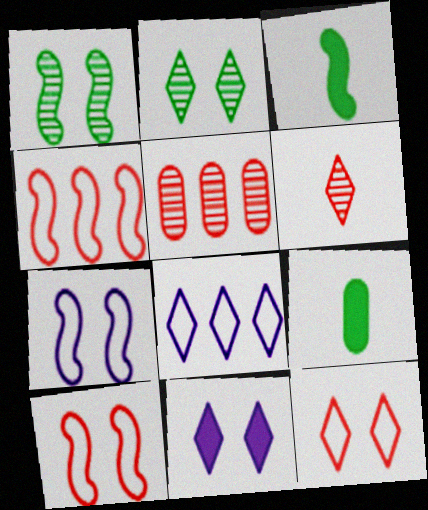[[2, 11, 12]]